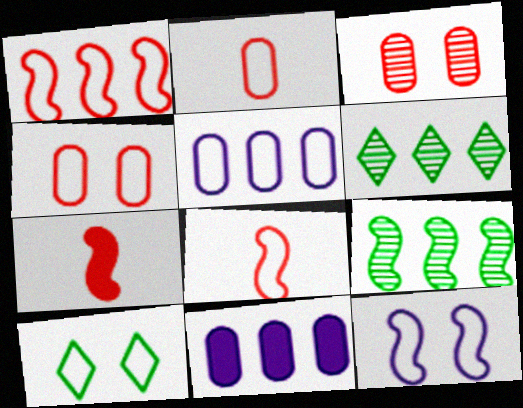[[1, 6, 11], 
[4, 10, 12], 
[5, 8, 10], 
[7, 9, 12]]